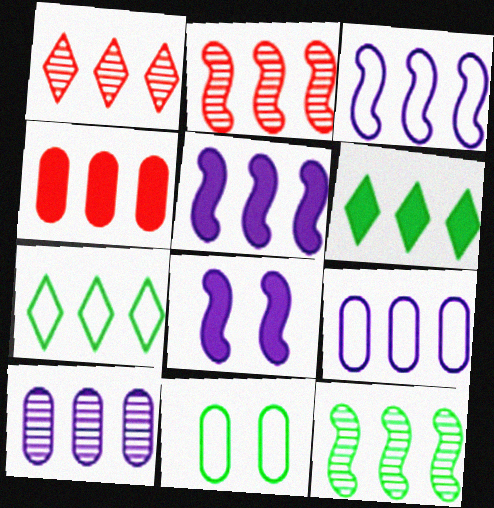[[1, 10, 12], 
[2, 6, 9], 
[4, 5, 6]]